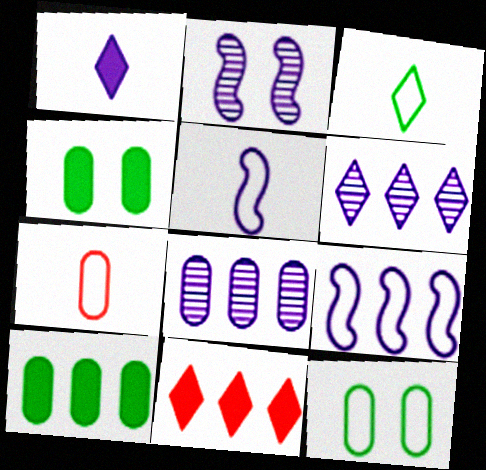[[3, 5, 7], 
[4, 7, 8]]